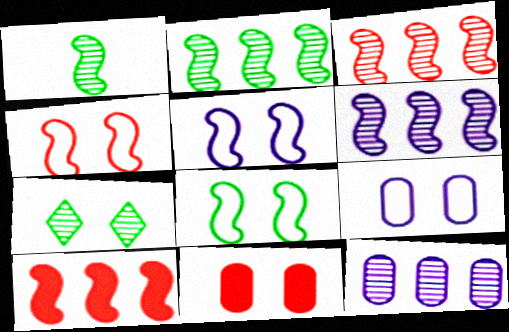[[1, 5, 10], 
[2, 3, 6], 
[4, 5, 8], 
[5, 7, 11]]